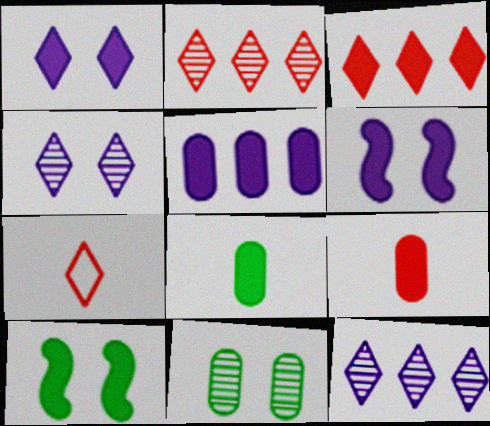[[3, 6, 8]]